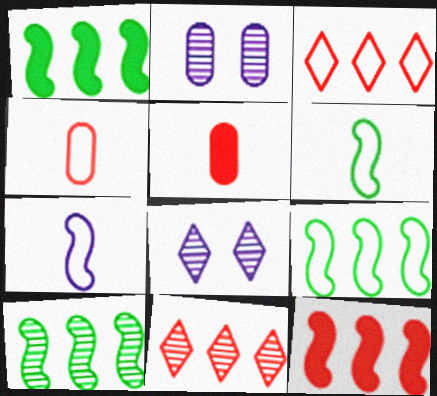[[1, 4, 8], 
[1, 9, 10], 
[5, 8, 9]]